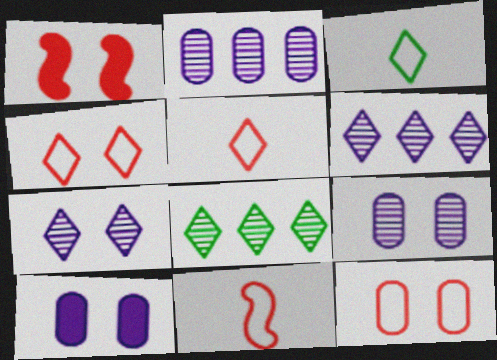[[1, 2, 3], 
[8, 10, 11]]